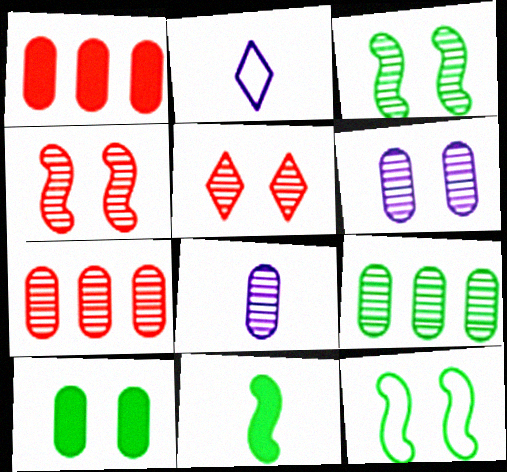[[1, 2, 3], 
[3, 5, 6]]